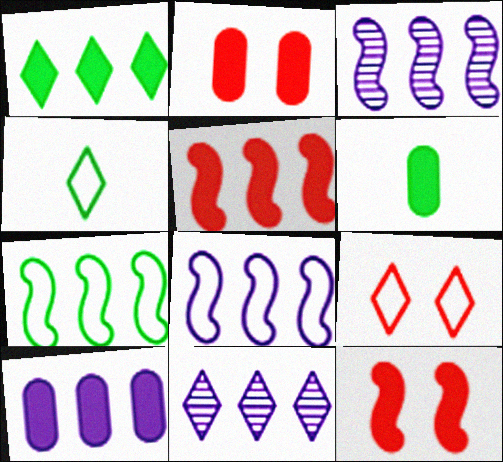[[1, 5, 10], 
[2, 3, 4], 
[2, 6, 10], 
[3, 5, 7], 
[3, 6, 9], 
[8, 10, 11]]